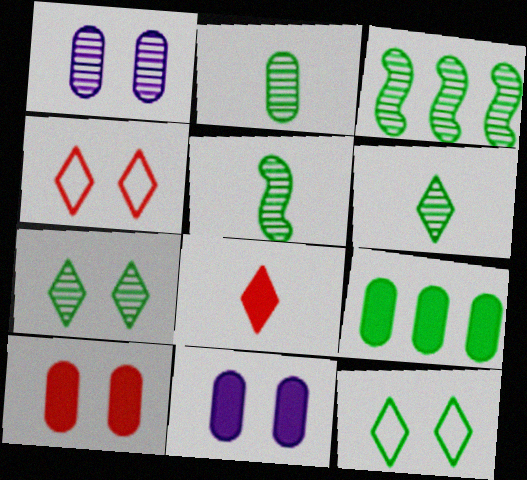[[2, 3, 7], 
[2, 5, 6], 
[5, 9, 12]]